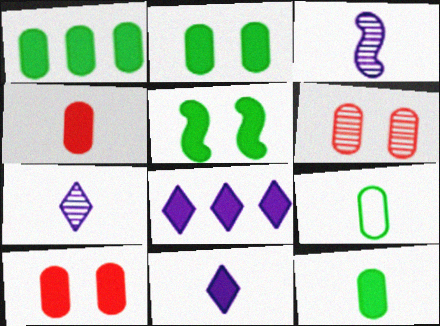[[1, 2, 12], 
[4, 5, 8]]